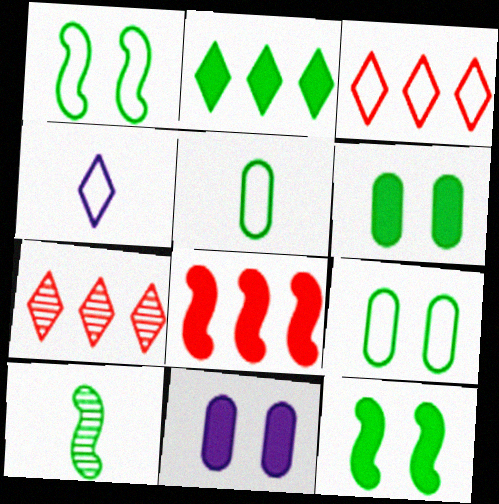[[2, 9, 10], 
[3, 10, 11]]